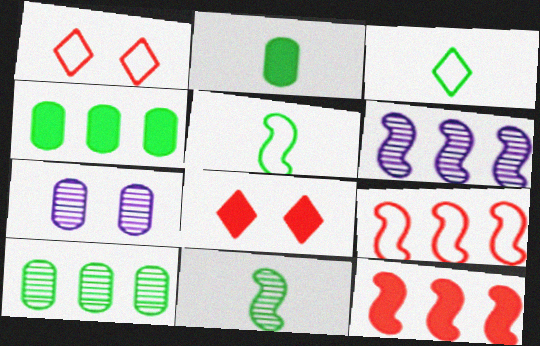[[1, 2, 6], 
[2, 3, 11], 
[3, 7, 12]]